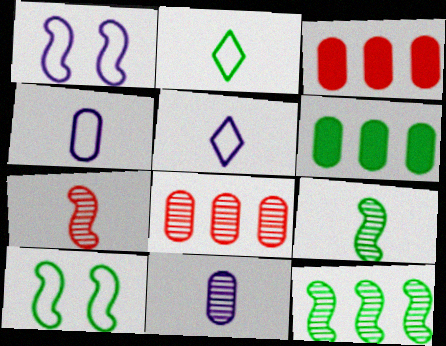[]